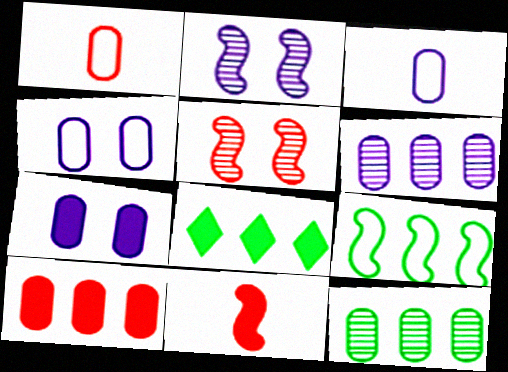[[1, 2, 8], 
[1, 7, 12], 
[2, 9, 11], 
[3, 5, 8], 
[3, 6, 7], 
[7, 8, 11], 
[8, 9, 12]]